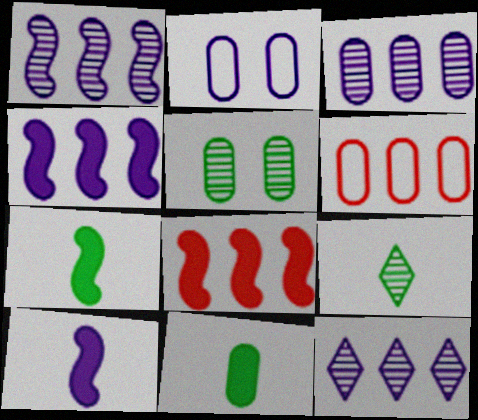[[1, 3, 12], 
[2, 8, 9], 
[2, 10, 12]]